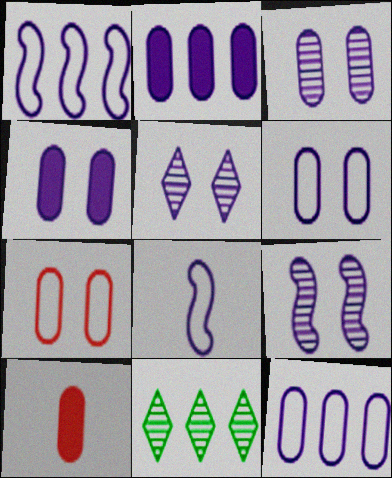[[2, 5, 8], 
[3, 4, 6], 
[3, 5, 9]]